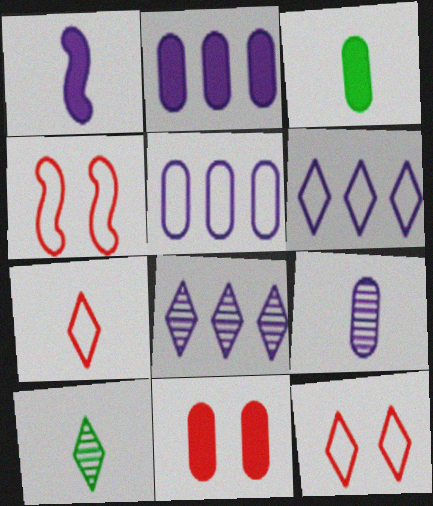[[2, 3, 11], 
[2, 4, 10], 
[3, 4, 8]]